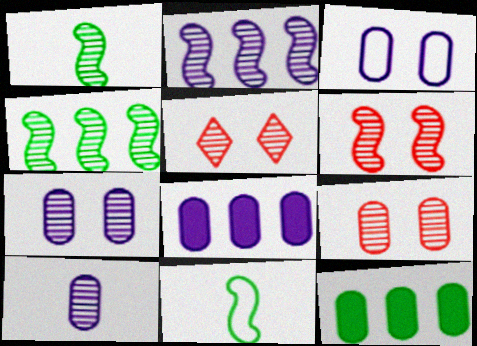[[1, 2, 6], 
[3, 8, 10], 
[4, 5, 10], 
[5, 6, 9], 
[5, 8, 11]]